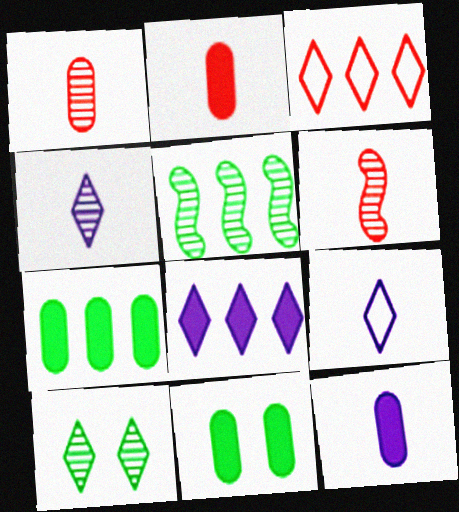[]